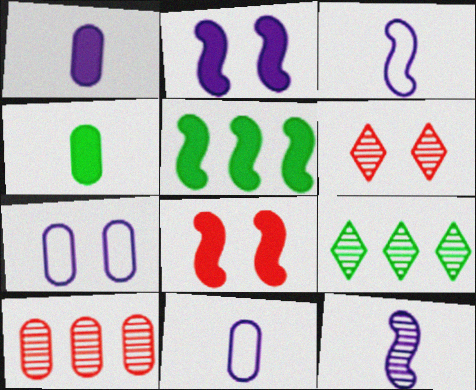[[4, 7, 10], 
[5, 6, 11], 
[8, 9, 11]]